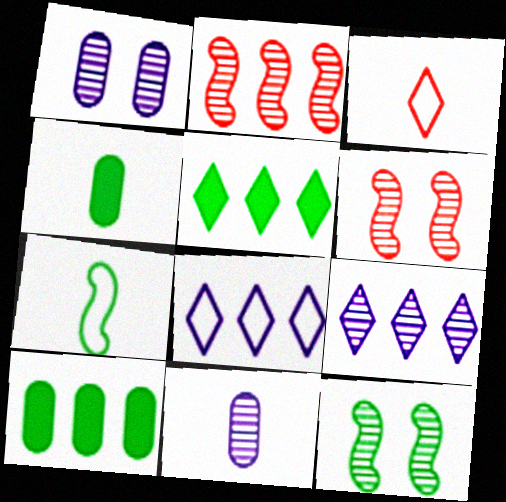[[2, 8, 10], 
[4, 6, 8]]